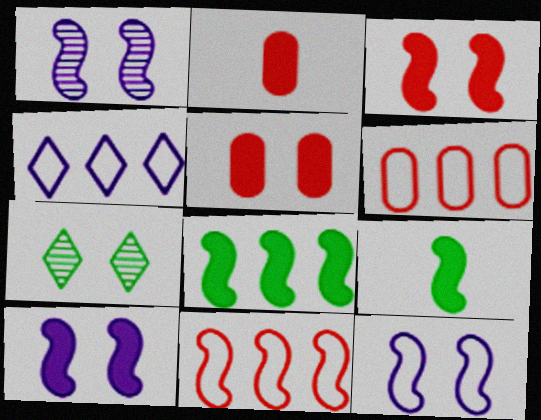[[1, 9, 11], 
[1, 10, 12], 
[5, 7, 12]]